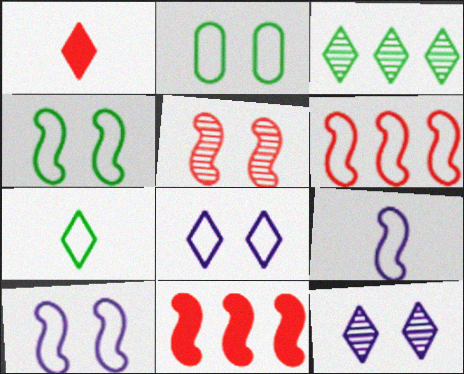[[1, 3, 8], 
[4, 6, 9]]